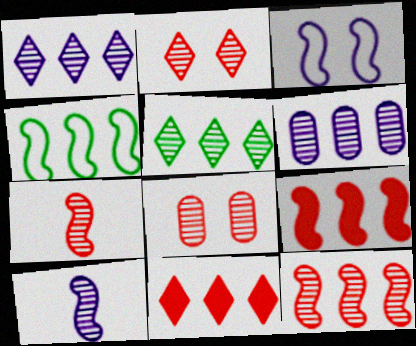[[4, 6, 11], 
[5, 6, 12], 
[5, 8, 10]]